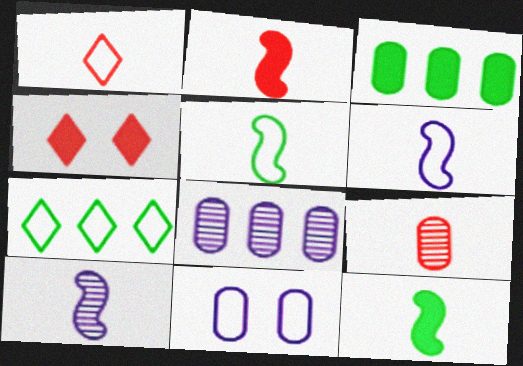[[1, 2, 9], 
[2, 5, 10], 
[3, 9, 11], 
[4, 5, 8]]